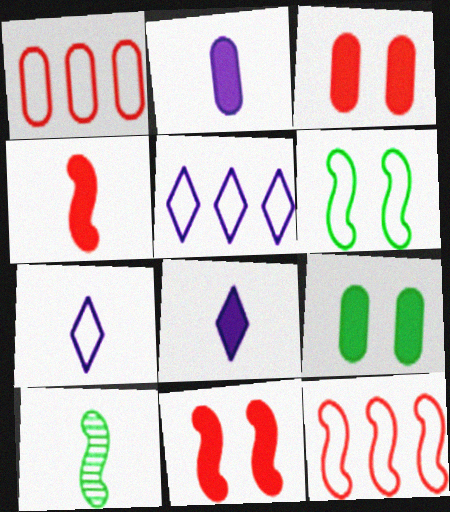[[1, 6, 7], 
[3, 5, 10]]